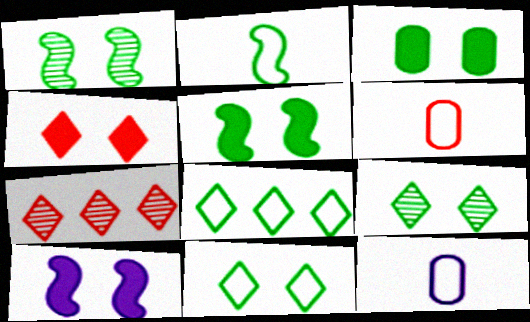[[1, 3, 11], 
[3, 4, 10], 
[5, 7, 12]]